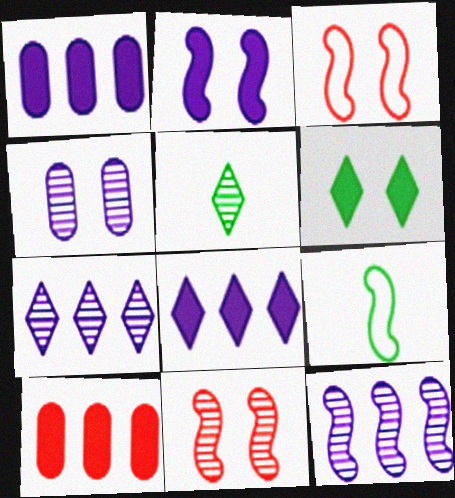[[1, 3, 5], 
[3, 4, 6]]